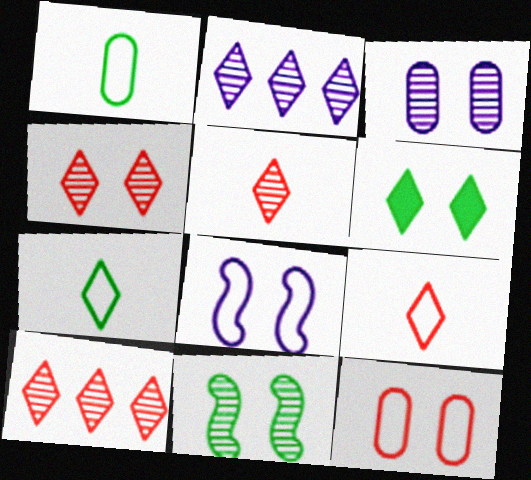[[2, 6, 9], 
[3, 4, 11], 
[4, 5, 10]]